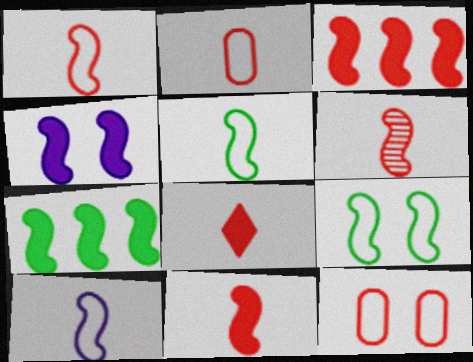[[1, 5, 10], 
[1, 6, 11], 
[2, 6, 8], 
[4, 7, 11]]